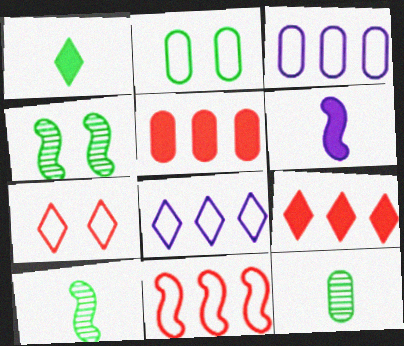[[4, 6, 11]]